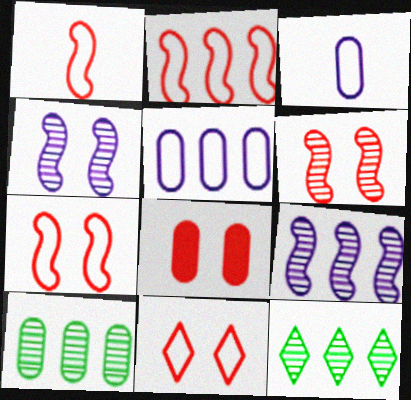[[1, 2, 7], 
[3, 8, 10], 
[6, 8, 11]]